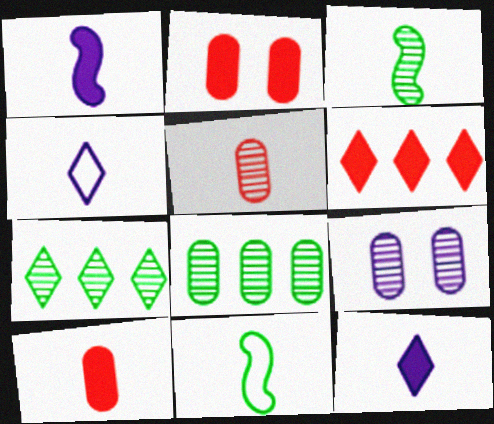[[3, 4, 10], 
[5, 8, 9], 
[5, 11, 12], 
[6, 9, 11]]